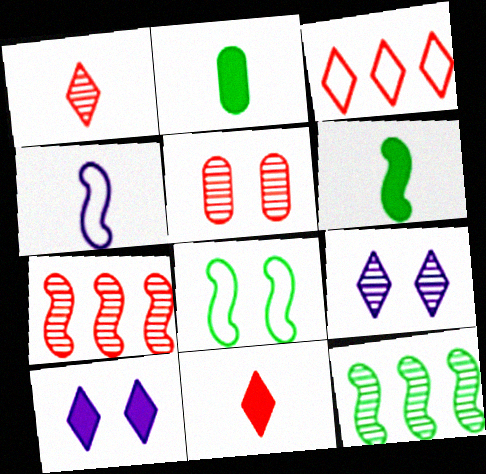[[1, 2, 4], 
[1, 5, 7], 
[5, 8, 10], 
[6, 8, 12]]